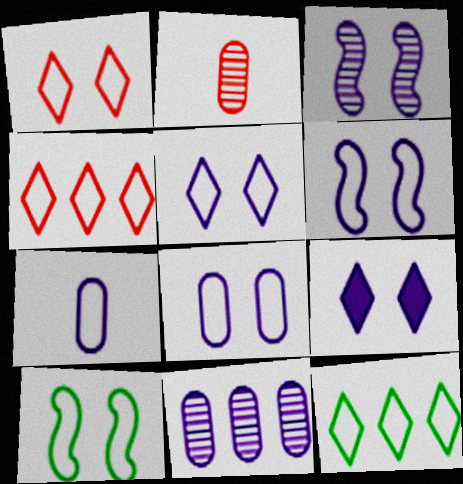[[1, 8, 10], 
[3, 8, 9], 
[4, 7, 10], 
[5, 6, 8]]